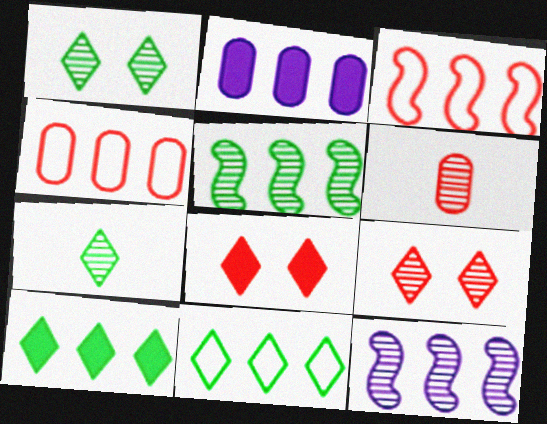[[1, 6, 12], 
[3, 6, 8], 
[4, 10, 12]]